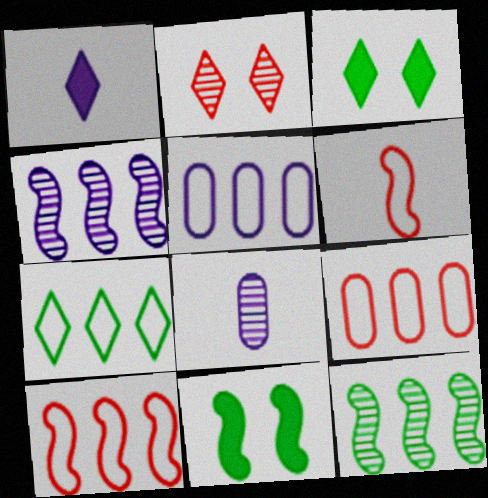[[1, 2, 7], 
[2, 8, 12], 
[3, 8, 10], 
[4, 6, 11], 
[5, 7, 10]]